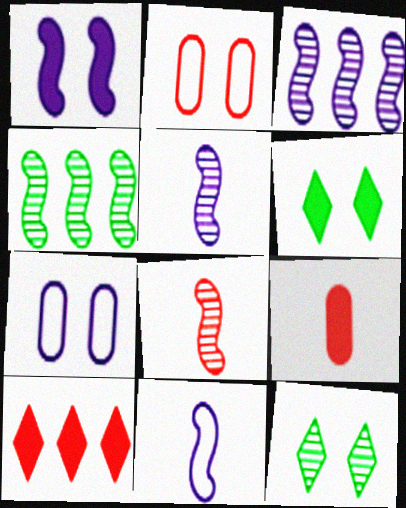[[1, 2, 12], 
[1, 3, 11], 
[2, 8, 10]]